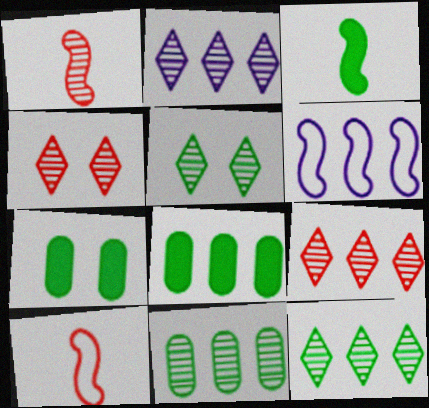[[2, 7, 10], 
[2, 9, 12], 
[6, 8, 9]]